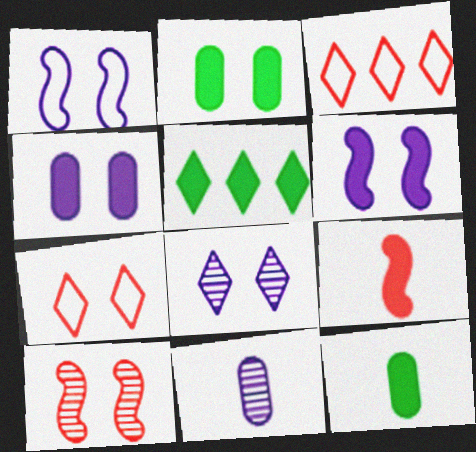[[1, 4, 8], 
[4, 5, 9]]